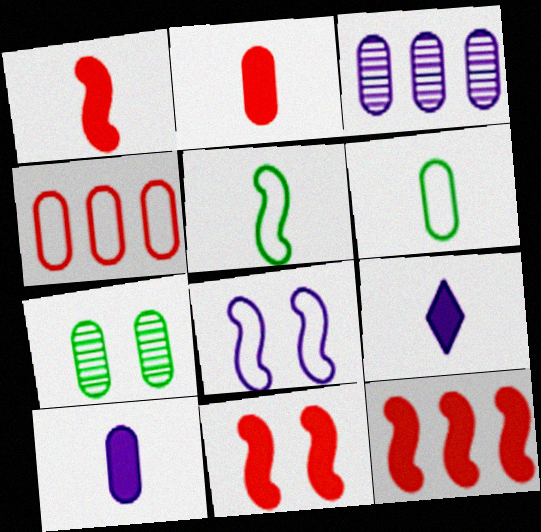[[1, 11, 12], 
[3, 8, 9], 
[4, 7, 10]]